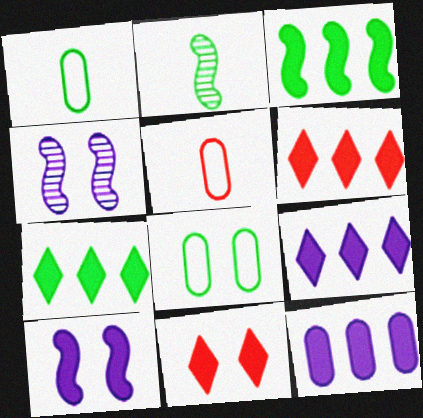[[1, 4, 6], 
[2, 7, 8], 
[3, 6, 12], 
[4, 5, 7], 
[4, 8, 11], 
[6, 7, 9]]